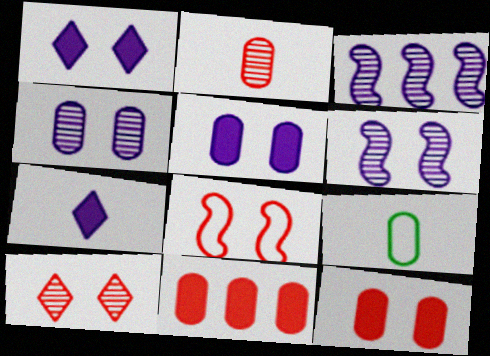[[4, 9, 11], 
[8, 10, 12]]